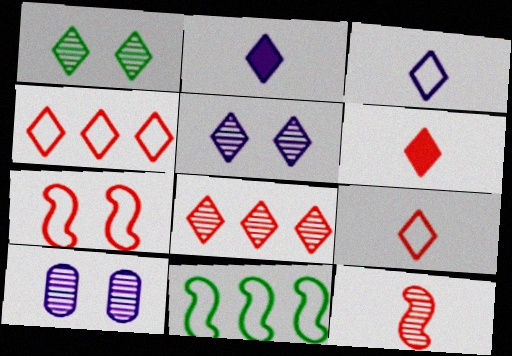[[1, 2, 4], 
[6, 10, 11]]